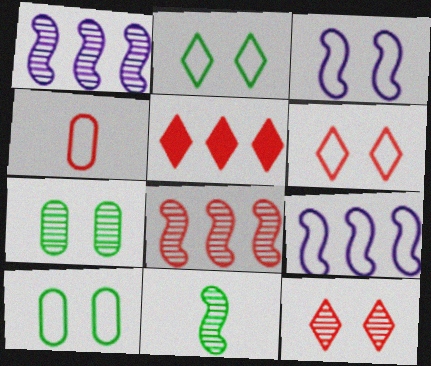[[2, 4, 9], 
[3, 6, 10]]